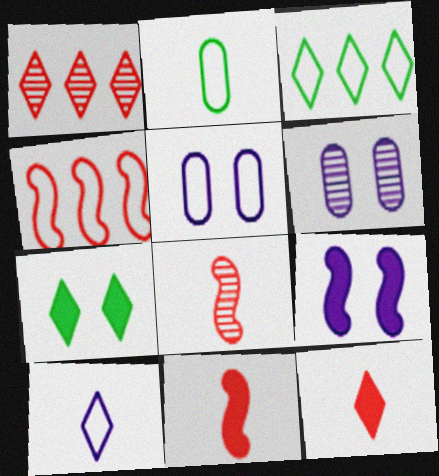[[1, 2, 9], 
[1, 7, 10], 
[3, 6, 11]]